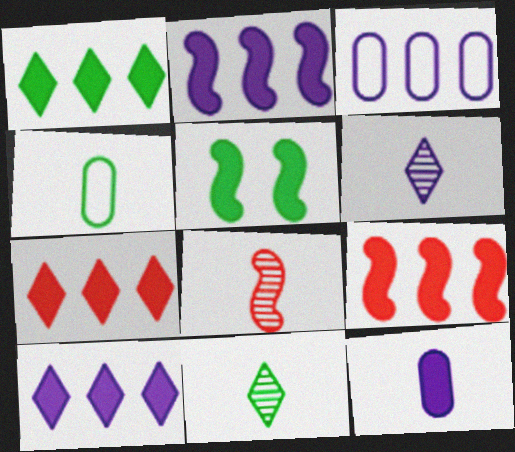[[1, 7, 10], 
[5, 7, 12]]